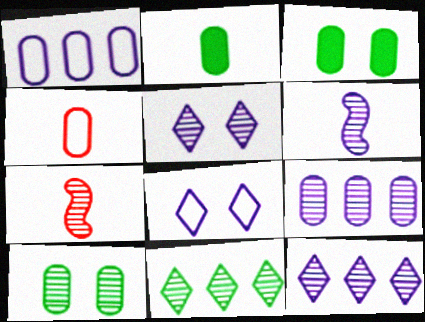[[3, 4, 9], 
[5, 6, 9], 
[7, 10, 12]]